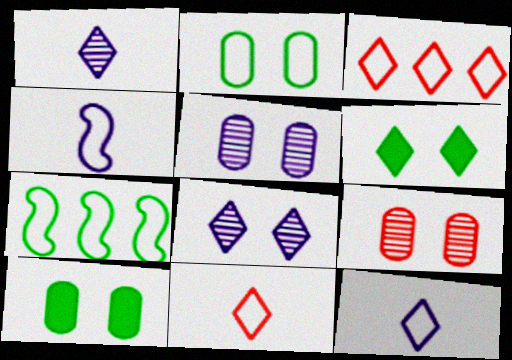[[1, 3, 6], 
[2, 3, 4]]